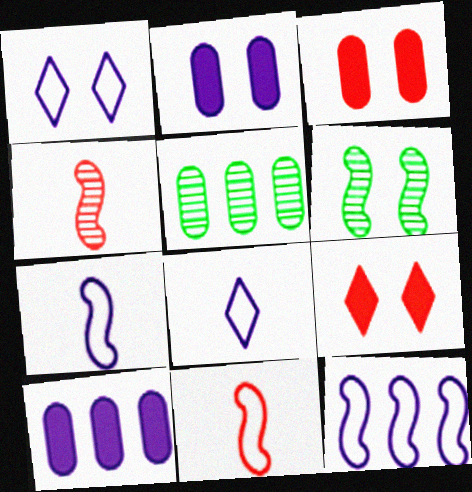[[1, 3, 6], 
[5, 7, 9]]